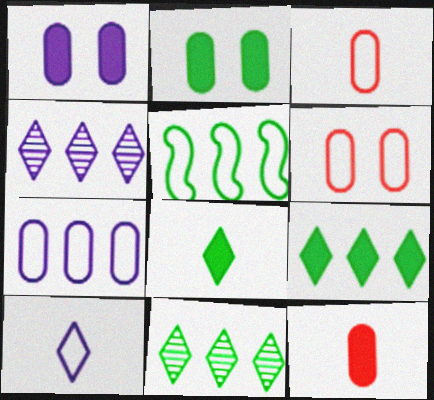[[5, 6, 10]]